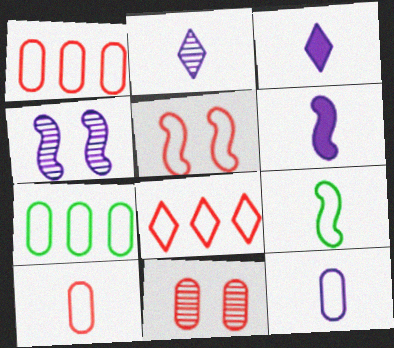[[2, 6, 12], 
[5, 8, 10]]